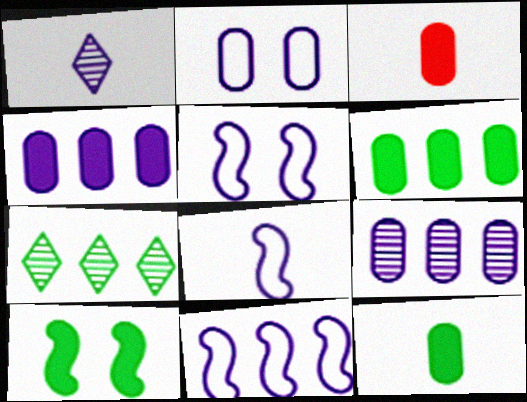[[1, 4, 5], 
[3, 5, 7], 
[5, 8, 11]]